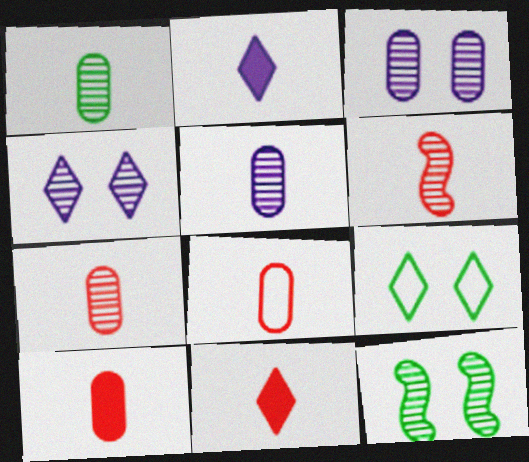[[1, 5, 7], 
[6, 8, 11], 
[7, 8, 10]]